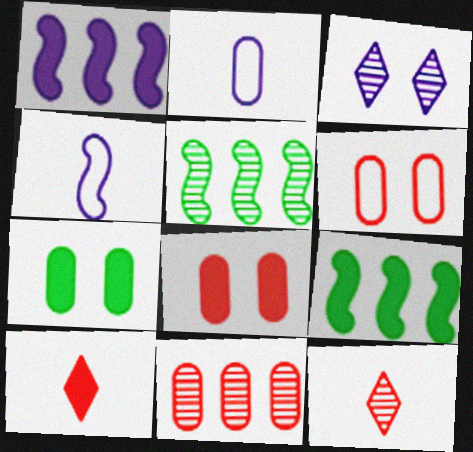[[1, 2, 3], 
[1, 7, 10], 
[2, 7, 11]]